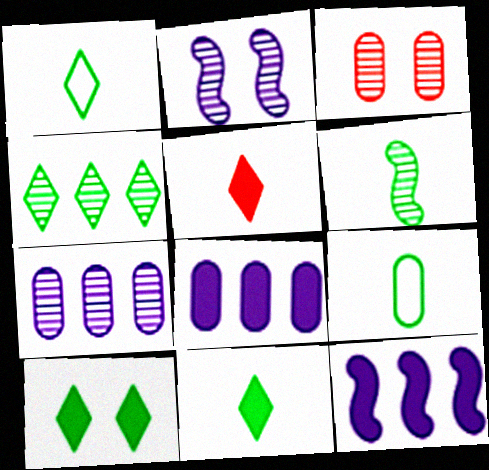[[1, 3, 12], 
[1, 4, 10], 
[3, 8, 9], 
[6, 9, 11]]